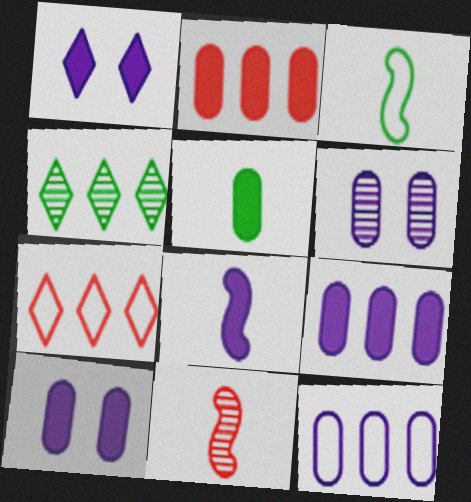[[1, 8, 9], 
[2, 5, 10], 
[3, 8, 11], 
[4, 6, 11]]